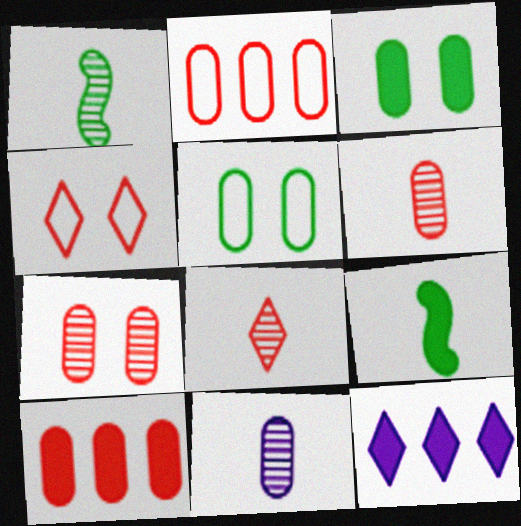[[1, 8, 11], 
[2, 3, 11], 
[5, 10, 11]]